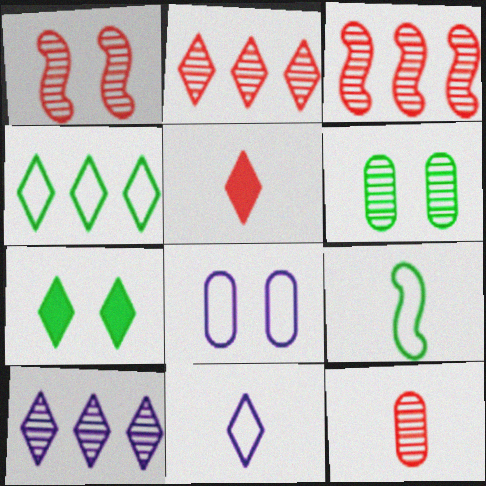[[1, 2, 12], 
[1, 7, 8], 
[2, 7, 11]]